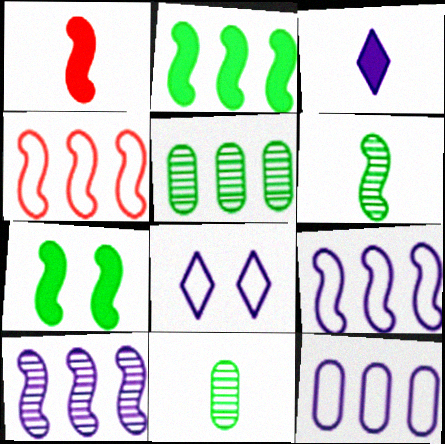[[1, 5, 8], 
[2, 4, 10]]